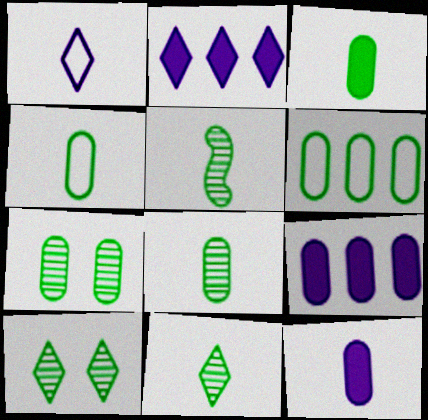[[3, 4, 8], 
[3, 6, 7], 
[5, 8, 11]]